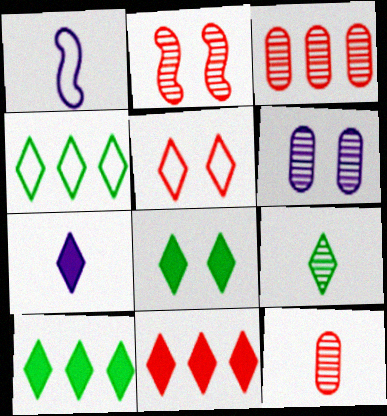[[1, 3, 8], 
[4, 8, 9], 
[7, 8, 11]]